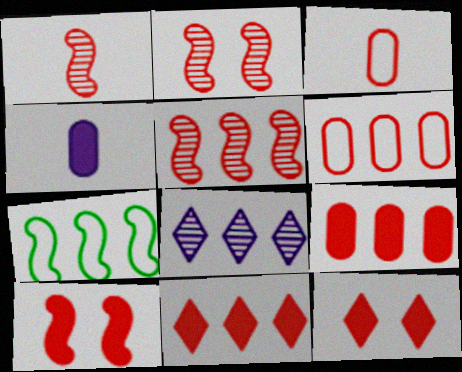[[1, 2, 5], 
[1, 6, 12], 
[2, 3, 11], 
[3, 5, 12], 
[5, 6, 11], 
[7, 8, 9]]